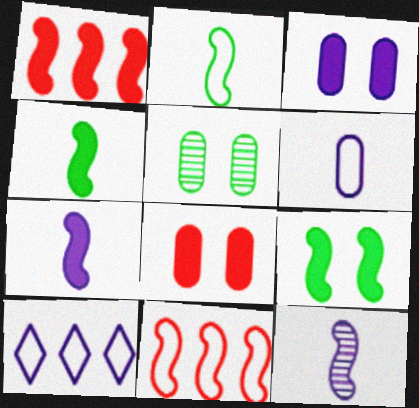[[1, 7, 9], 
[3, 10, 12], 
[9, 11, 12]]